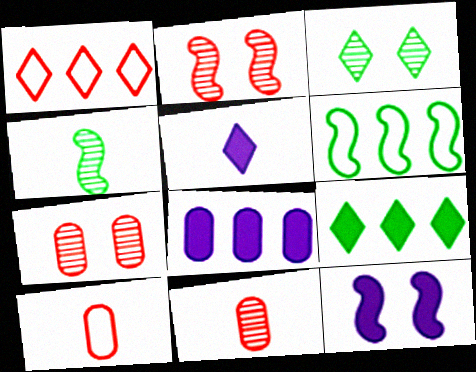[[1, 3, 5], 
[4, 5, 10], 
[5, 6, 7], 
[5, 8, 12]]